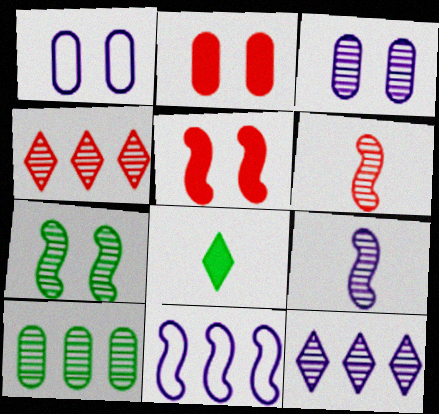[[3, 9, 12]]